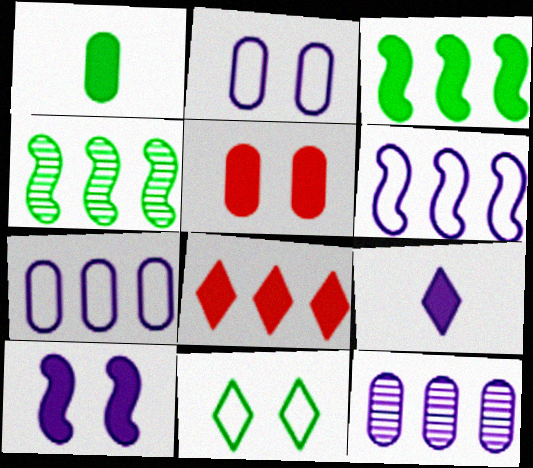[[1, 4, 11], 
[1, 8, 10], 
[3, 5, 9], 
[4, 7, 8]]